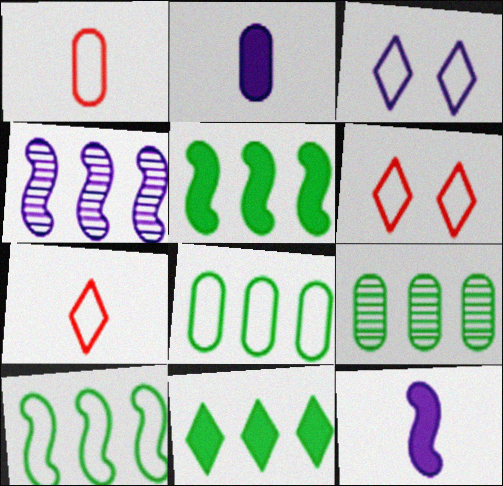[[1, 3, 10], 
[2, 3, 4], 
[6, 9, 12], 
[9, 10, 11]]